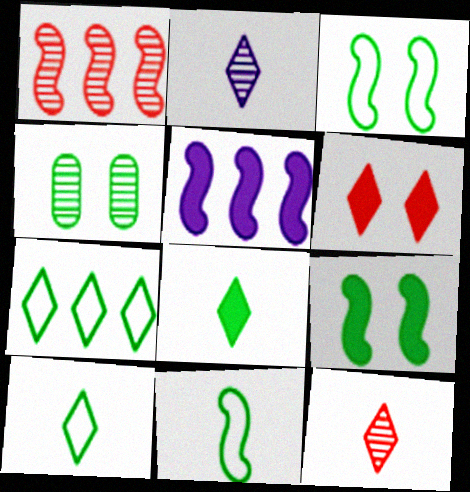[[1, 2, 4], 
[2, 6, 7]]